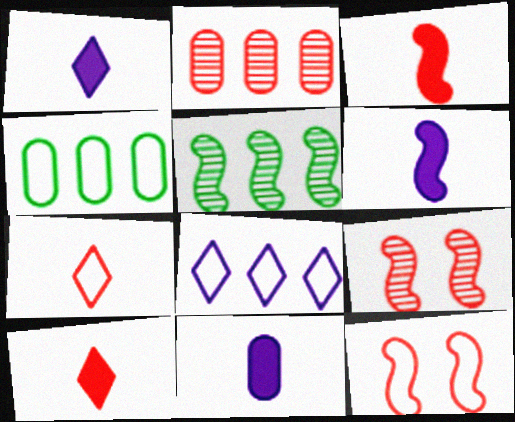[[1, 4, 9], 
[1, 6, 11], 
[2, 10, 12], 
[5, 6, 12]]